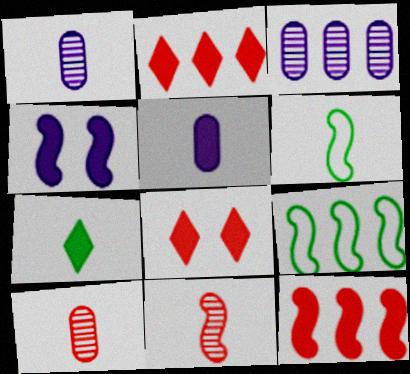[[1, 8, 9], 
[2, 3, 9], 
[3, 6, 8], 
[4, 9, 11]]